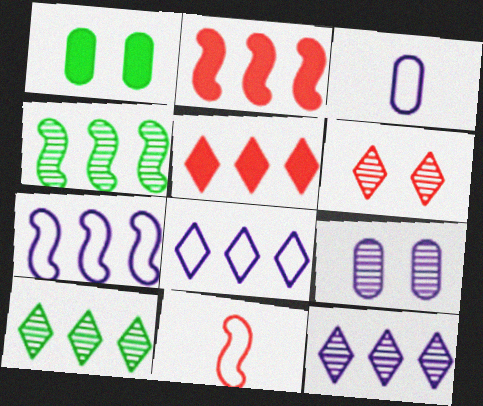[[1, 11, 12], 
[2, 4, 7], 
[5, 8, 10]]